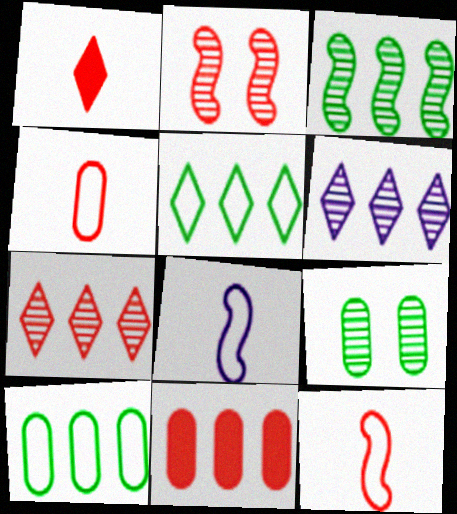[]